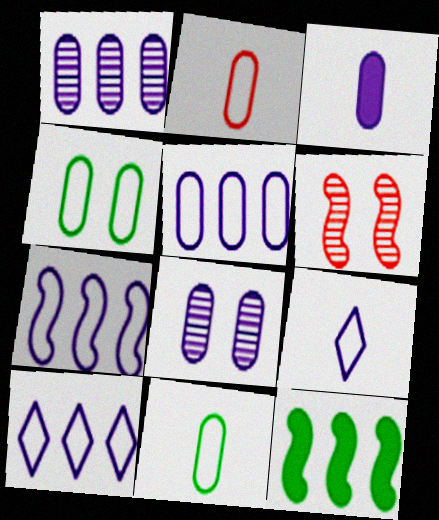[[2, 4, 5], 
[3, 5, 8], 
[5, 7, 10]]